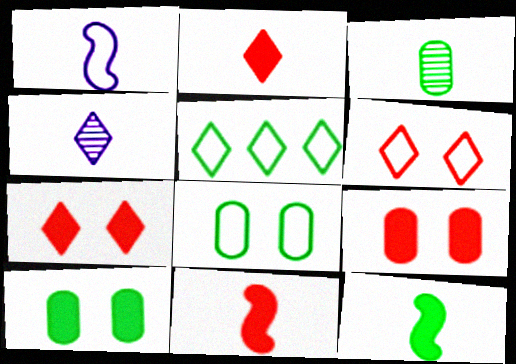[[1, 2, 3], 
[4, 5, 7]]